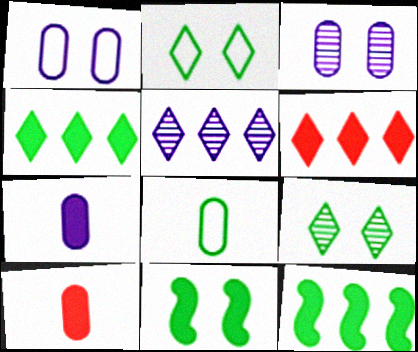[[6, 7, 11], 
[8, 9, 12]]